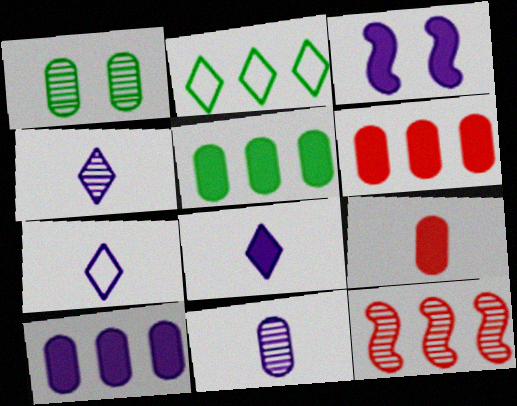[[1, 4, 12], 
[2, 10, 12], 
[3, 8, 10], 
[4, 7, 8], 
[5, 6, 10]]